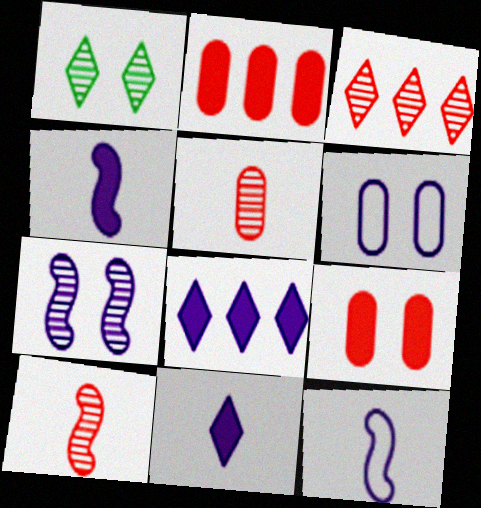[[1, 2, 12]]